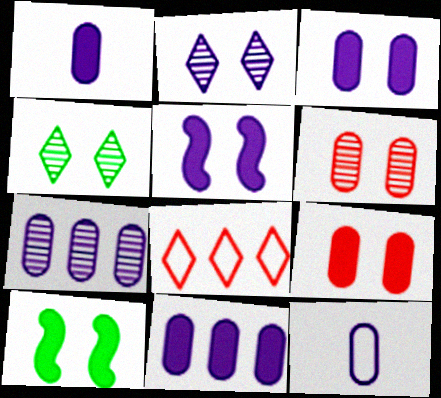[[1, 3, 11], 
[3, 7, 12]]